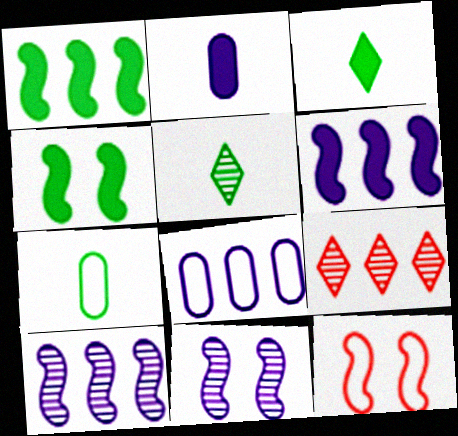[[1, 8, 9], 
[4, 11, 12]]